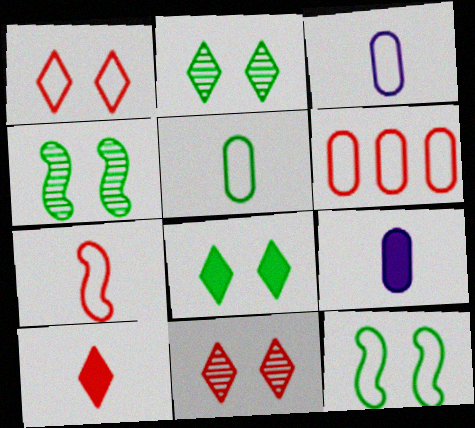[[1, 6, 7]]